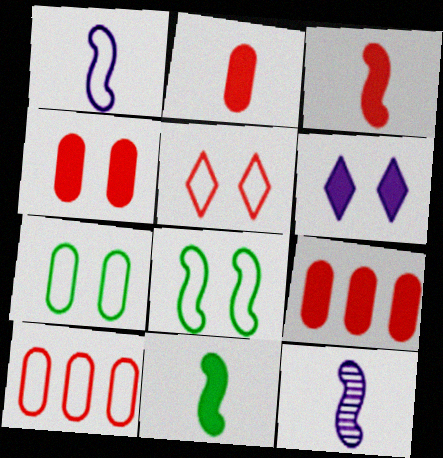[[2, 4, 9], 
[6, 9, 11]]